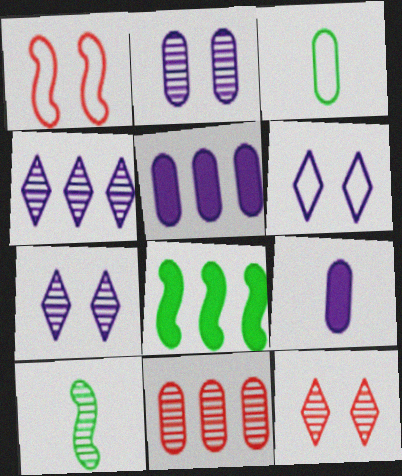[[7, 10, 11]]